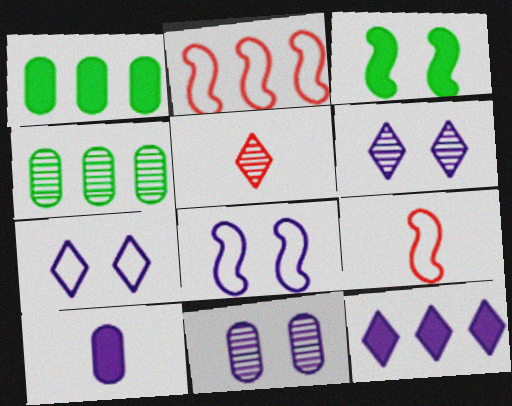[[1, 5, 8], 
[1, 6, 9], 
[2, 4, 12]]